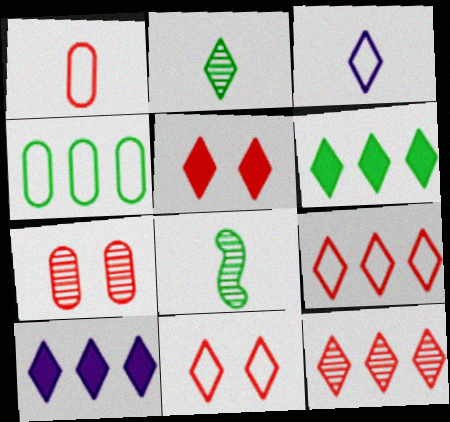[[2, 10, 11]]